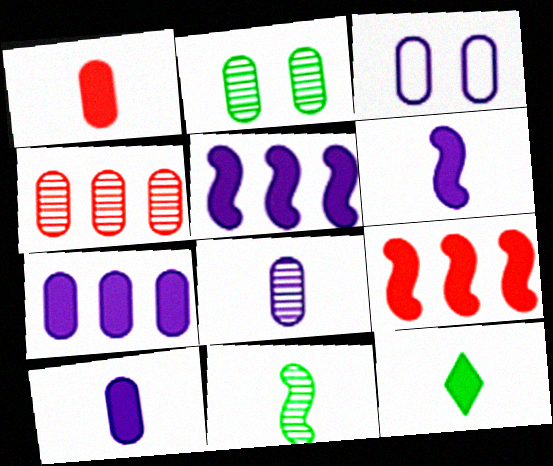[[1, 6, 12], 
[2, 4, 8], 
[3, 7, 8]]